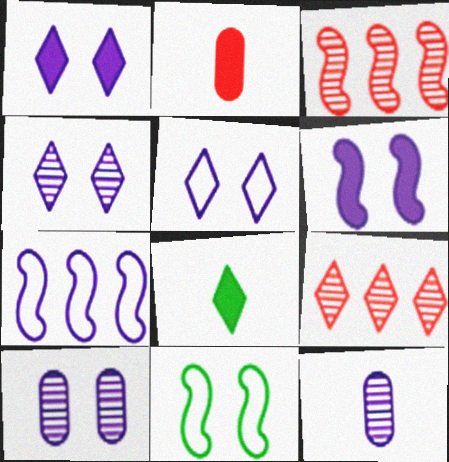[[1, 4, 5], 
[1, 7, 12], 
[5, 6, 10], 
[5, 8, 9]]